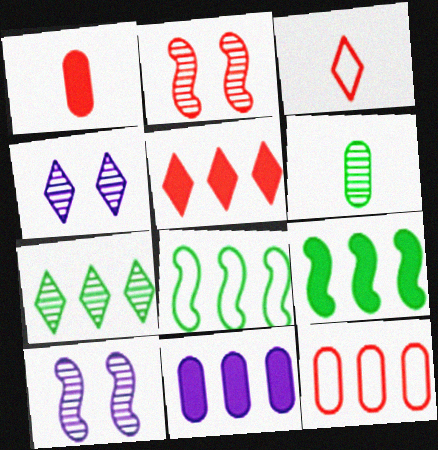[[1, 4, 8], 
[5, 9, 11]]